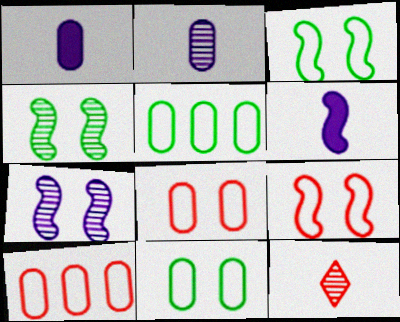[]